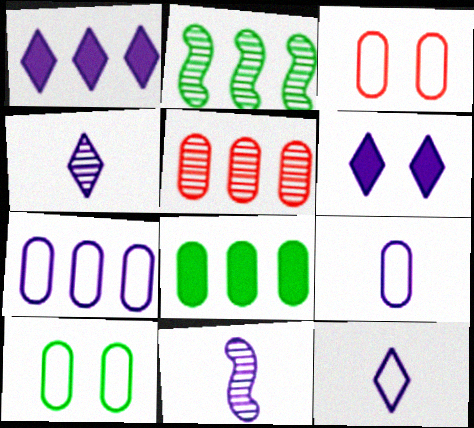[[5, 7, 8], 
[6, 7, 11]]